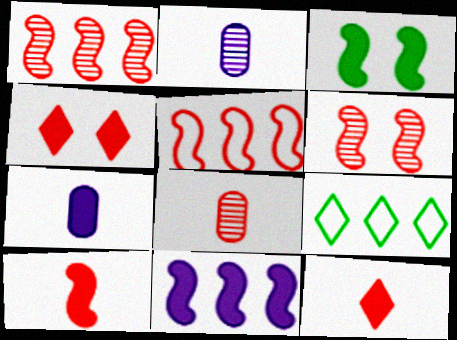[[3, 10, 11], 
[4, 5, 8], 
[5, 6, 10], 
[6, 7, 9]]